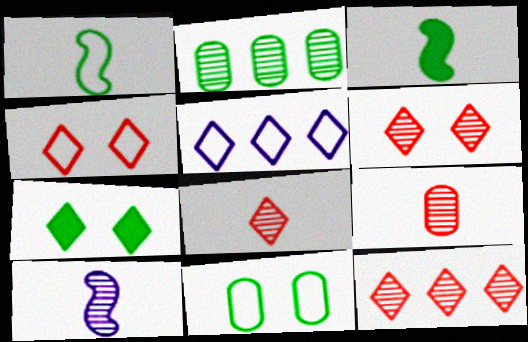[[1, 2, 7], 
[2, 6, 10], 
[5, 7, 8], 
[6, 8, 12]]